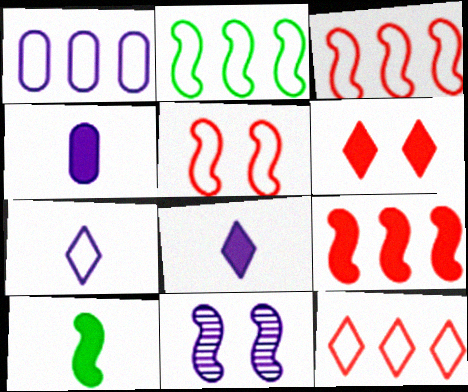[[1, 2, 12], 
[1, 8, 11], 
[3, 10, 11]]